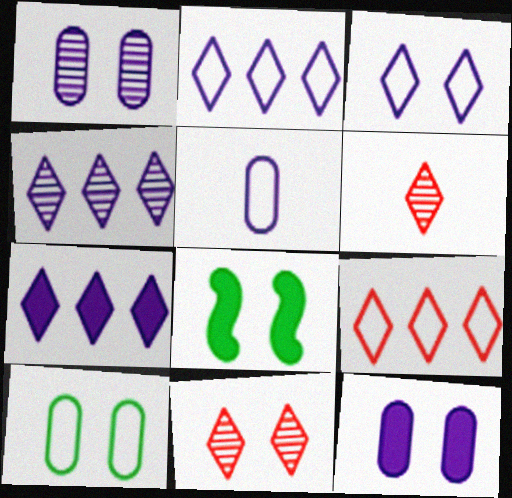[[2, 4, 7]]